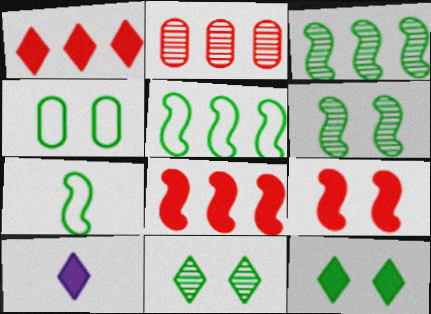[[1, 10, 12], 
[4, 6, 12]]